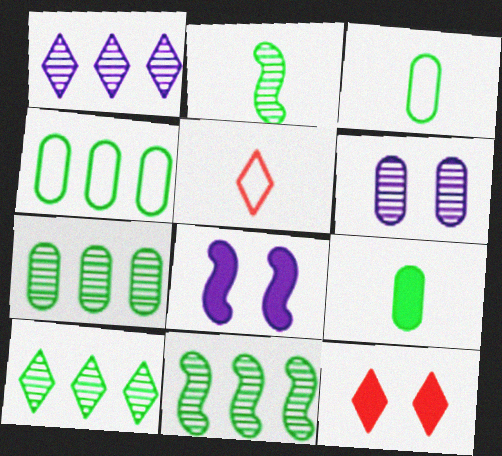[[5, 7, 8], 
[7, 10, 11]]